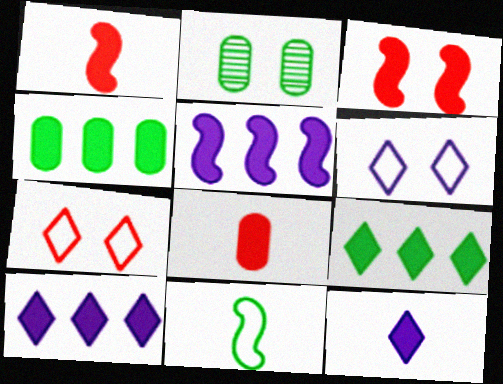[[2, 3, 6], 
[2, 9, 11], 
[3, 4, 12]]